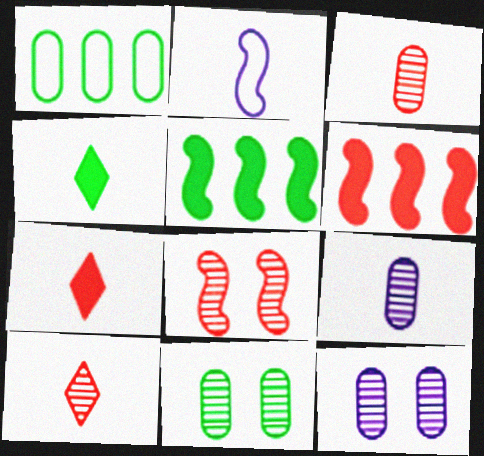[[2, 3, 4], 
[2, 5, 8]]